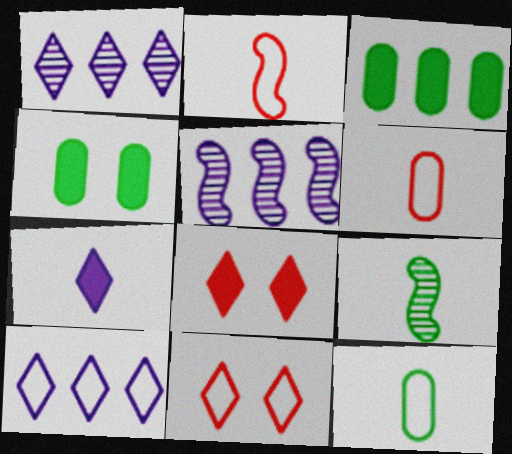[[1, 2, 4], 
[5, 8, 12], 
[6, 7, 9]]